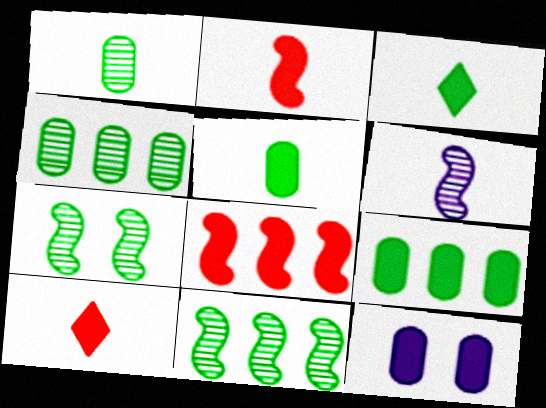[[3, 8, 12]]